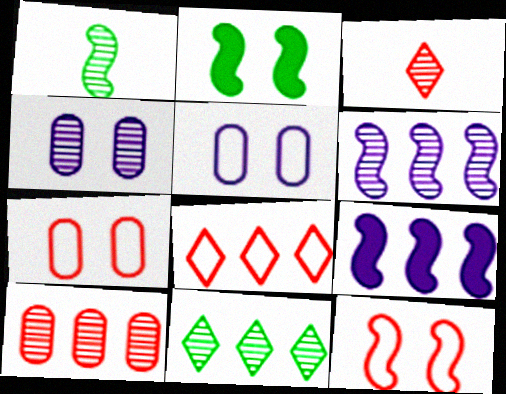[[1, 9, 12], 
[6, 10, 11]]